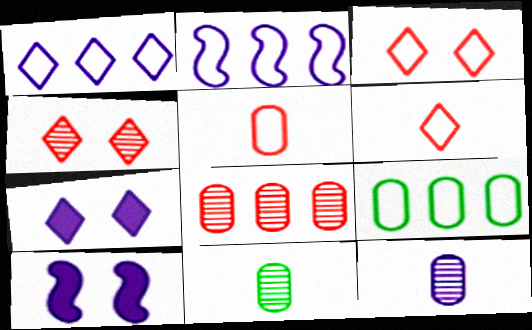[[1, 10, 12], 
[2, 7, 12]]